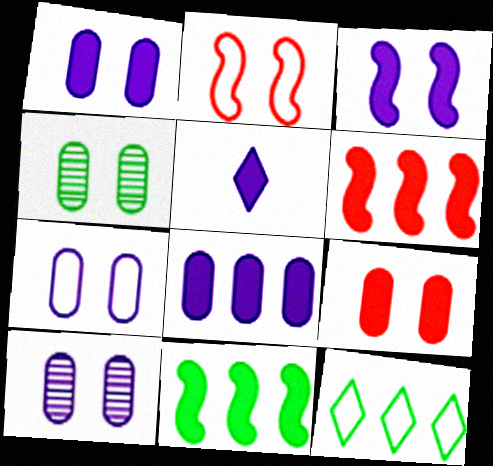[[1, 7, 10], 
[3, 5, 8], 
[4, 7, 9], 
[5, 9, 11]]